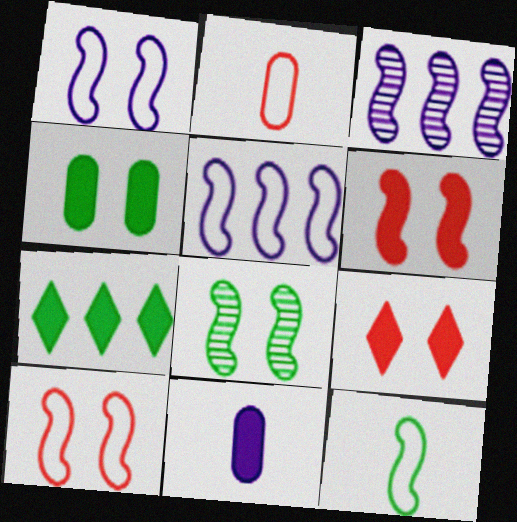[[1, 6, 8], 
[3, 6, 12], 
[5, 10, 12], 
[6, 7, 11]]